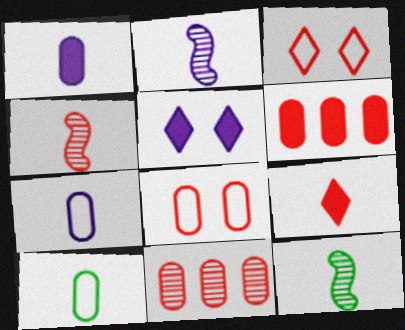[[2, 4, 12], 
[2, 9, 10], 
[3, 4, 6], 
[7, 9, 12]]